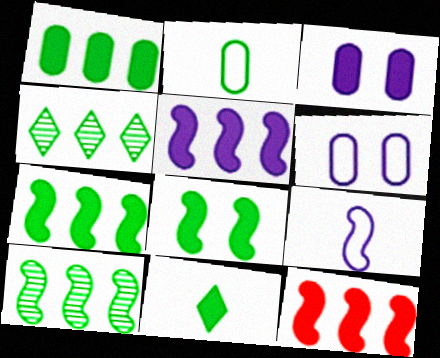[[1, 8, 11], 
[2, 4, 8], 
[3, 11, 12], 
[5, 7, 12]]